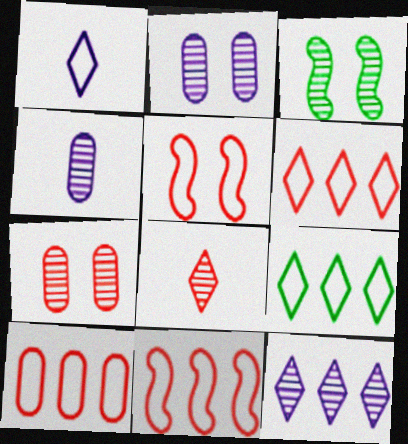[[6, 10, 11]]